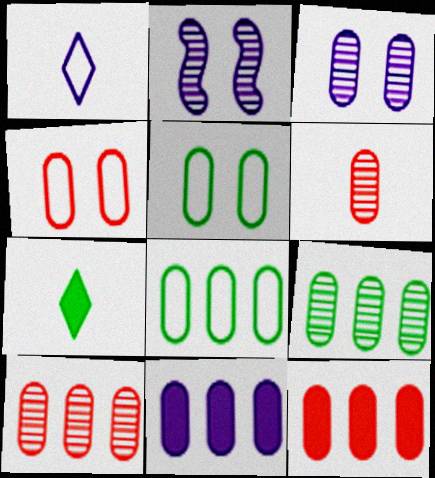[[1, 2, 11], 
[3, 6, 9], 
[4, 6, 12], 
[5, 6, 11], 
[8, 10, 11]]